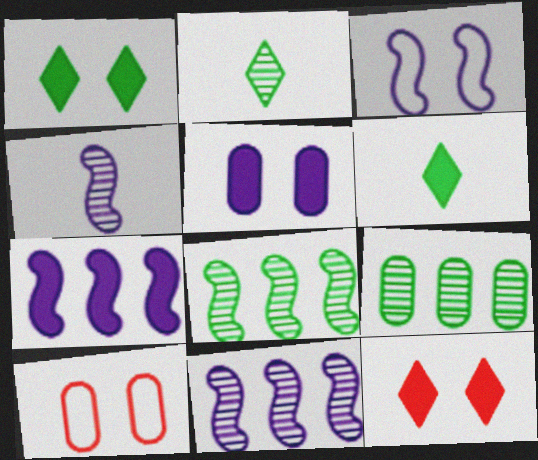[[2, 7, 10], 
[3, 4, 7], 
[6, 10, 11]]